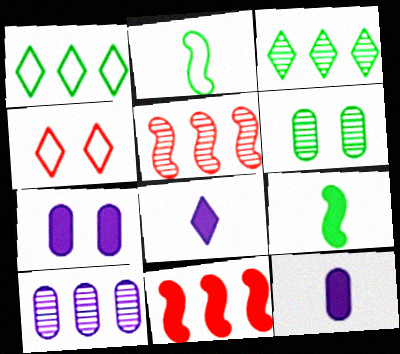[[1, 6, 9], 
[1, 10, 11], 
[3, 4, 8], 
[3, 5, 10], 
[4, 9, 10]]